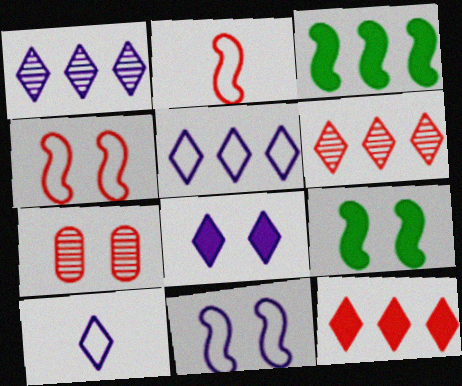[[1, 8, 10], 
[2, 7, 12], 
[3, 7, 10]]